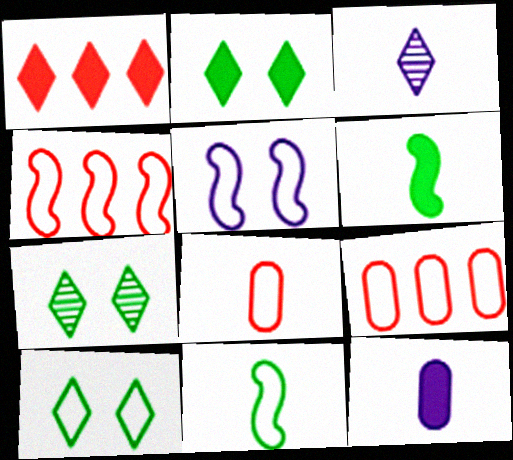[[1, 3, 10], 
[2, 7, 10], 
[3, 6, 8], 
[4, 5, 11], 
[4, 7, 12]]